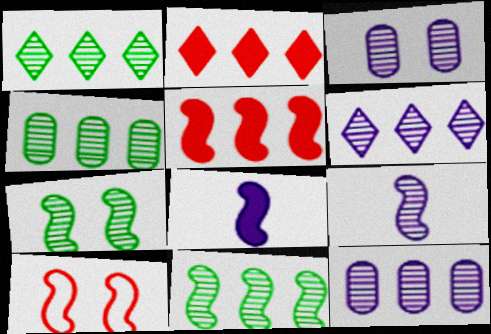[[1, 4, 11], 
[3, 6, 9], 
[8, 10, 11]]